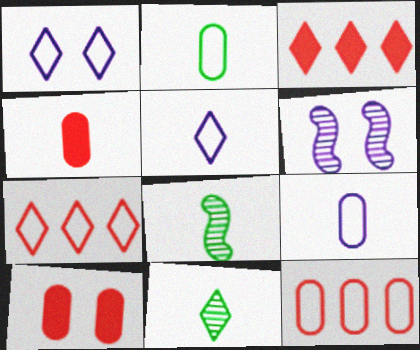[[1, 3, 11], 
[2, 3, 6], 
[4, 5, 8]]